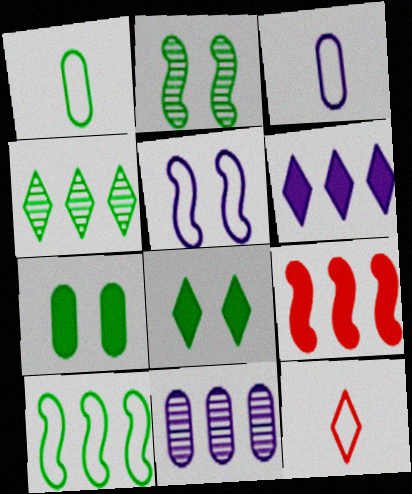[]